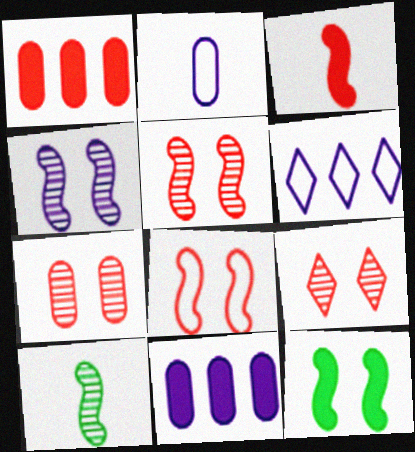[[4, 8, 12], 
[5, 7, 9]]